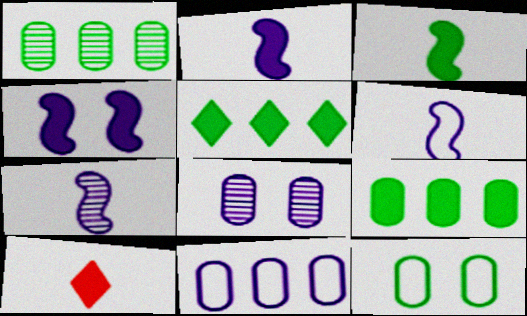[[2, 6, 7], 
[4, 9, 10]]